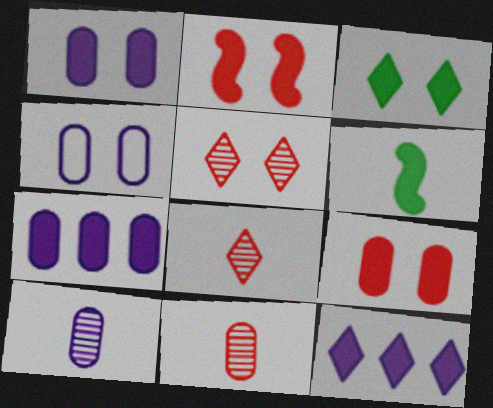[[1, 2, 3], 
[4, 7, 10], 
[6, 9, 12]]